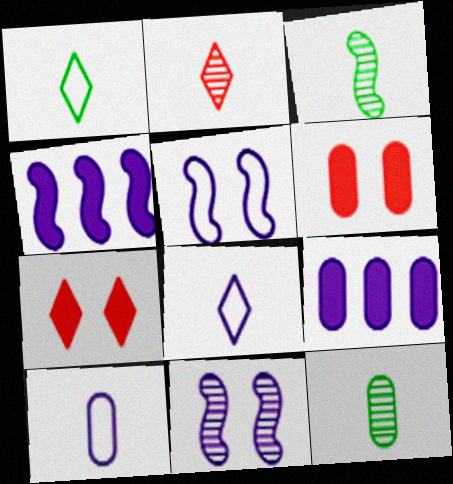[[8, 9, 11]]